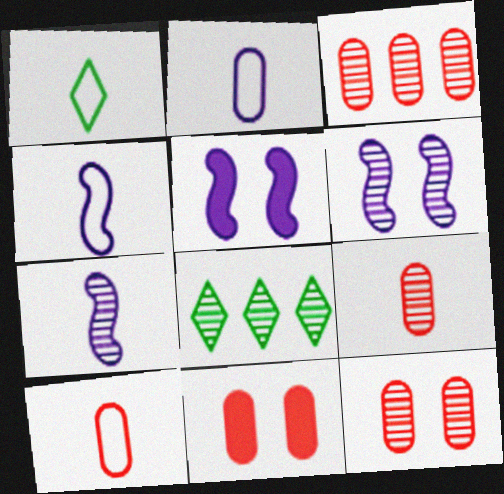[[1, 3, 5], 
[1, 4, 10], 
[3, 9, 12], 
[3, 10, 11], 
[4, 8, 11], 
[5, 8, 10], 
[6, 8, 9], 
[7, 8, 12]]